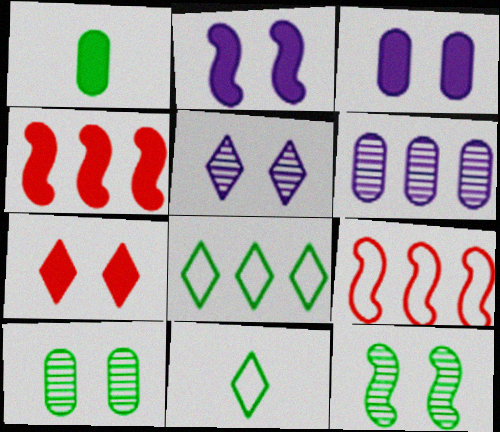[[1, 5, 9], 
[1, 8, 12], 
[4, 6, 8]]